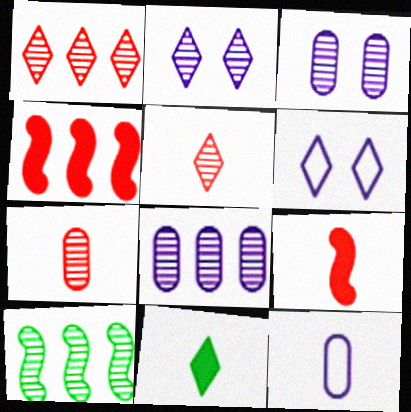[[1, 6, 11], 
[1, 8, 10], 
[2, 7, 10], 
[3, 5, 10]]